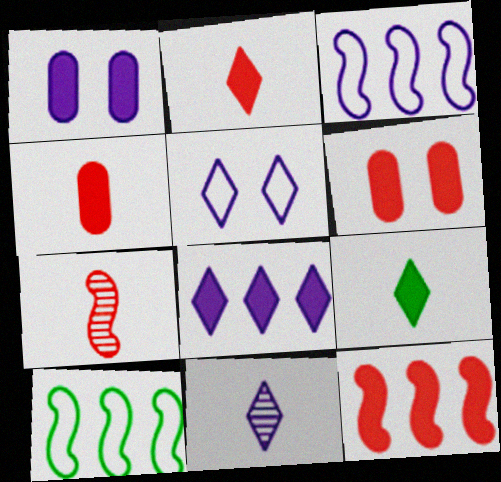[[1, 3, 11], 
[1, 9, 12], 
[2, 6, 12], 
[5, 8, 11], 
[6, 10, 11]]